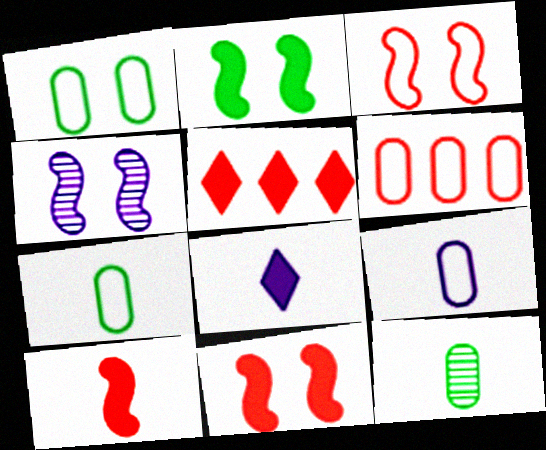[[1, 6, 9], 
[2, 3, 4], 
[4, 5, 7]]